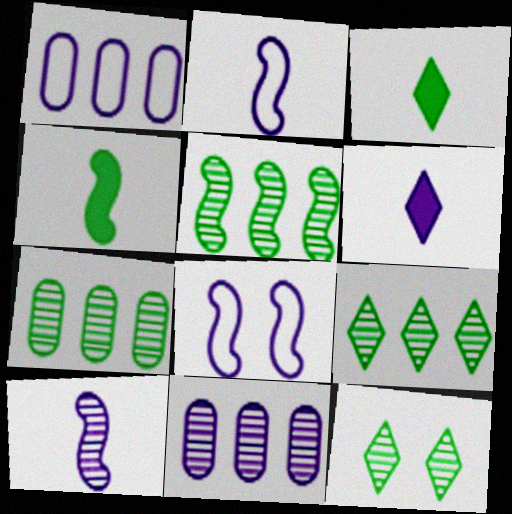[[5, 7, 9], 
[6, 8, 11]]